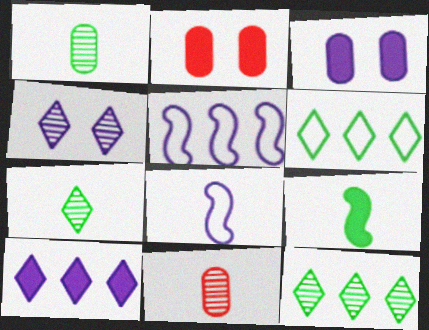[[2, 5, 7], 
[2, 8, 12], 
[2, 9, 10]]